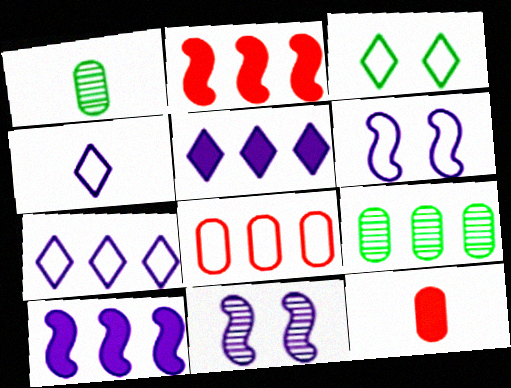[[2, 7, 9]]